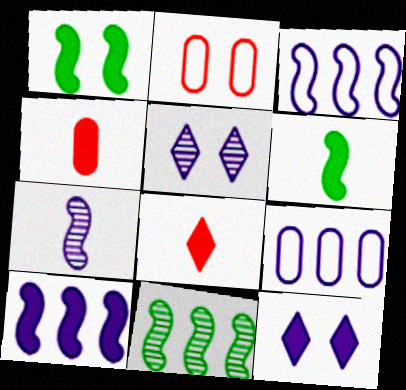[[1, 2, 5], 
[7, 9, 12]]